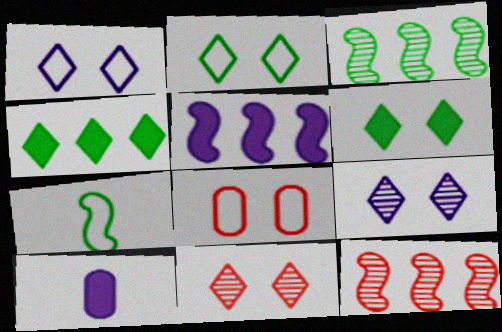[[1, 6, 11], 
[2, 10, 12]]